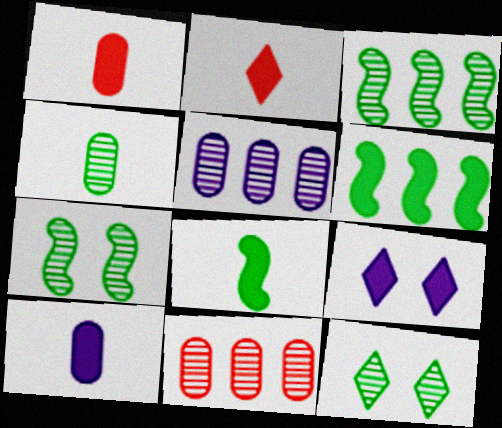[[1, 6, 9], 
[2, 8, 10], 
[3, 4, 12]]